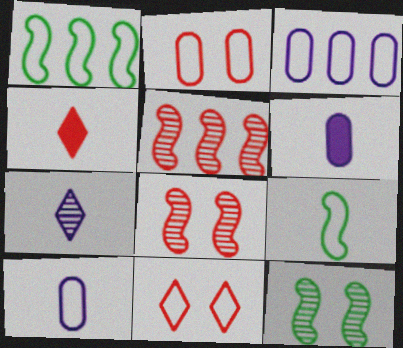[[1, 10, 11], 
[2, 4, 5], 
[3, 4, 12], 
[3, 9, 11]]